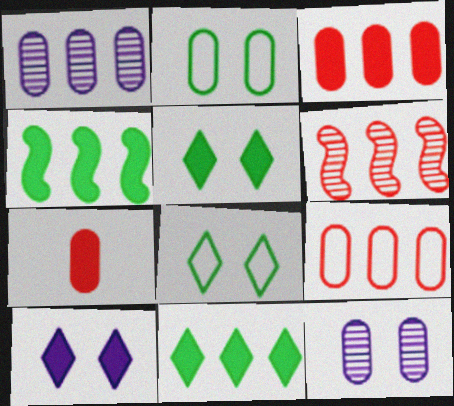[[1, 2, 7], 
[4, 7, 10]]